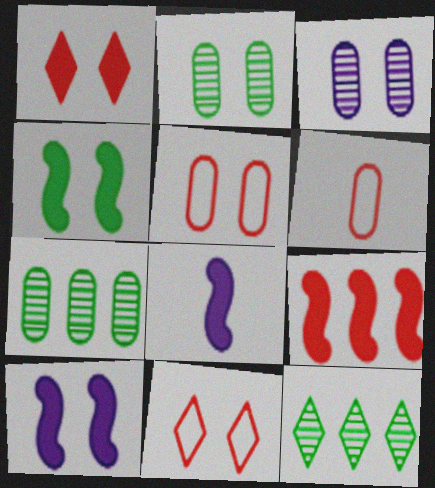[[2, 10, 11], 
[3, 4, 11], 
[4, 8, 9], 
[5, 8, 12], 
[6, 10, 12], 
[7, 8, 11]]